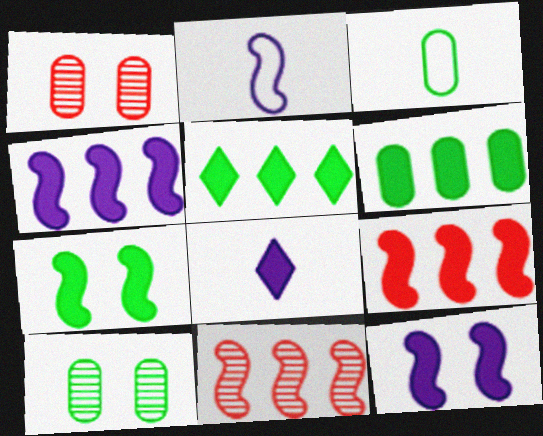[[1, 2, 5], 
[2, 7, 11], 
[3, 6, 10]]